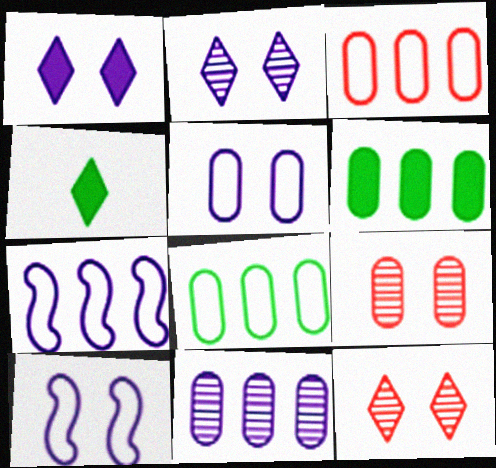[[3, 6, 11], 
[4, 7, 9]]